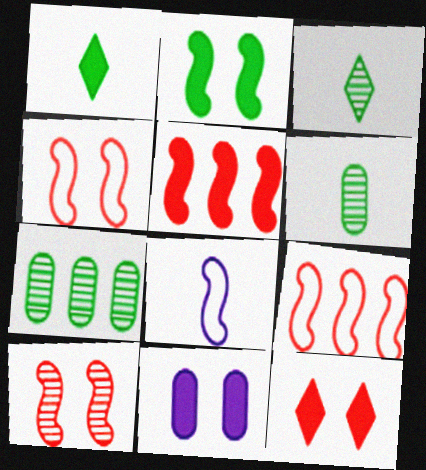[[1, 5, 11], 
[2, 11, 12], 
[3, 9, 11], 
[7, 8, 12]]